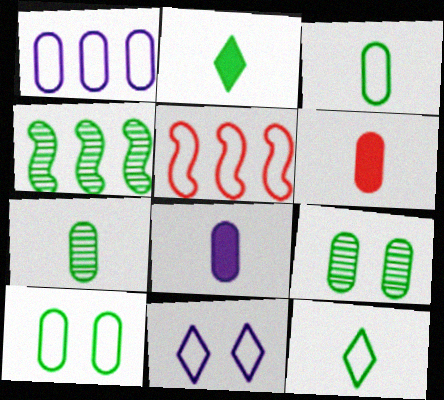[[1, 6, 9], 
[2, 4, 10], 
[3, 5, 11], 
[4, 6, 11]]